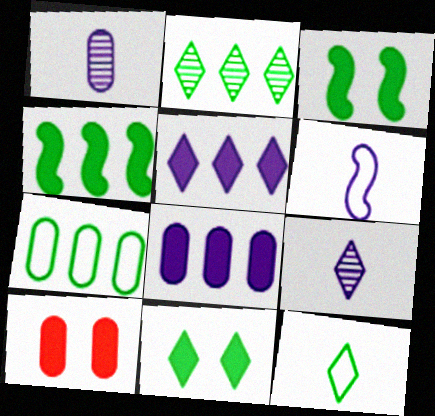[[1, 7, 10], 
[2, 4, 7], 
[2, 6, 10], 
[2, 11, 12]]